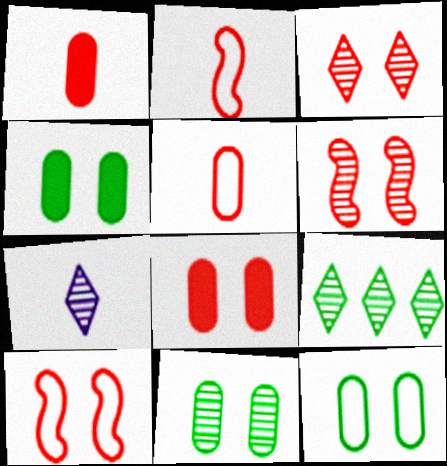[[3, 7, 9], 
[3, 8, 10], 
[4, 11, 12]]